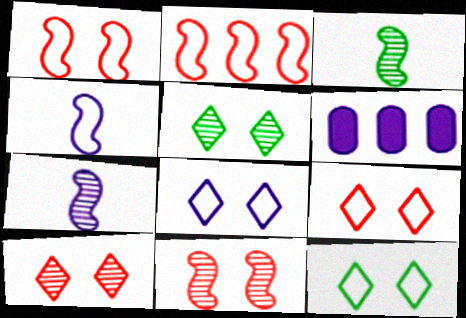[[3, 6, 9], 
[6, 7, 8], 
[8, 9, 12]]